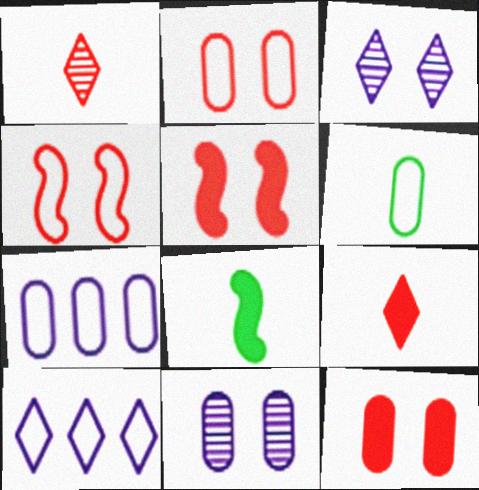[[2, 6, 7], 
[4, 6, 10]]